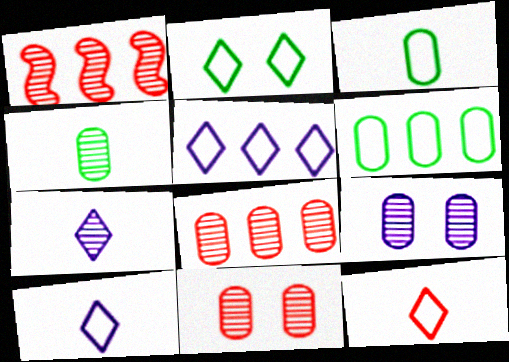[[2, 5, 12], 
[4, 8, 9]]